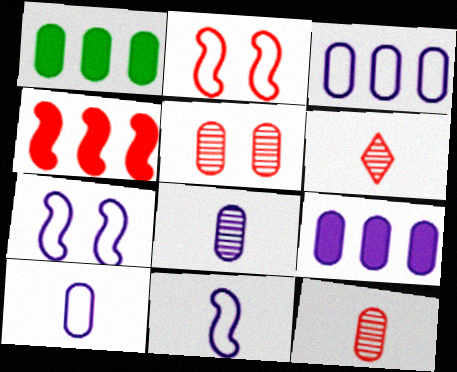[[1, 5, 10], 
[1, 6, 7]]